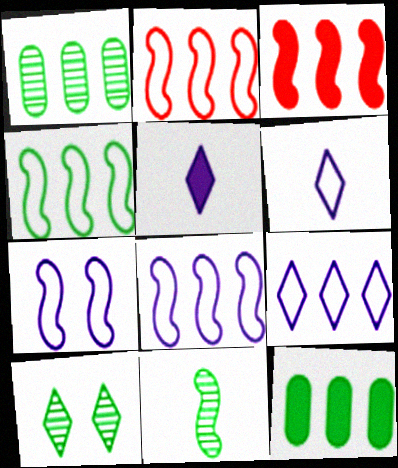[[1, 3, 9], 
[1, 10, 11], 
[2, 4, 8], 
[3, 7, 11]]